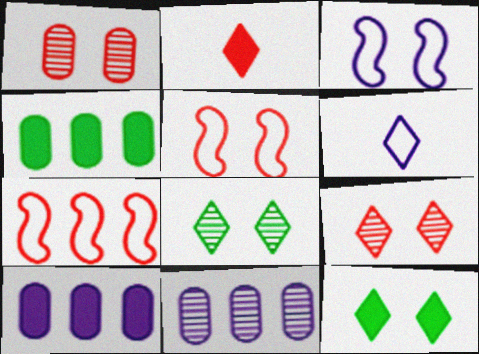[[1, 2, 7], 
[1, 3, 12]]